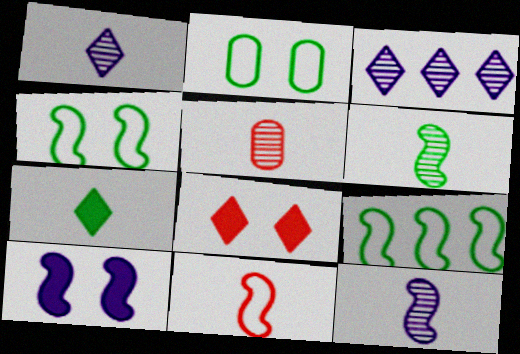[[1, 5, 6]]